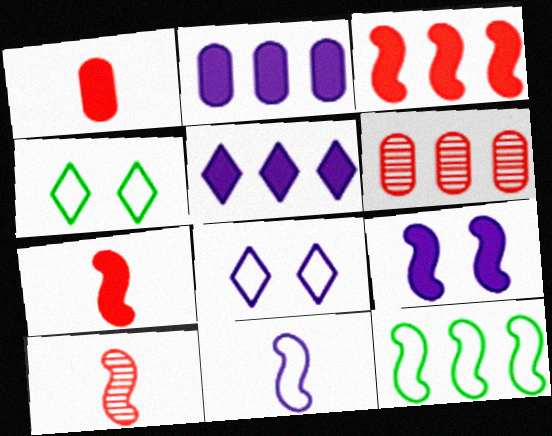[[2, 4, 10], 
[5, 6, 12], 
[9, 10, 12]]